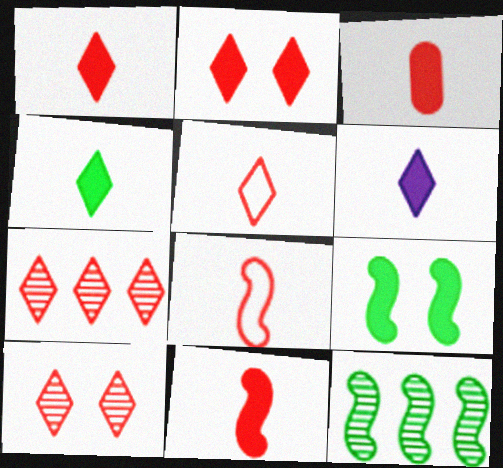[[1, 3, 11], 
[1, 4, 6], 
[2, 5, 7]]